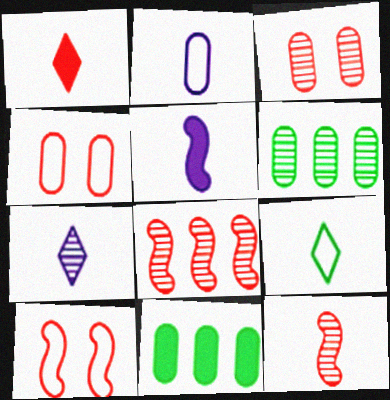[[1, 4, 8], 
[1, 7, 9], 
[2, 3, 11], 
[2, 5, 7], 
[7, 10, 11]]